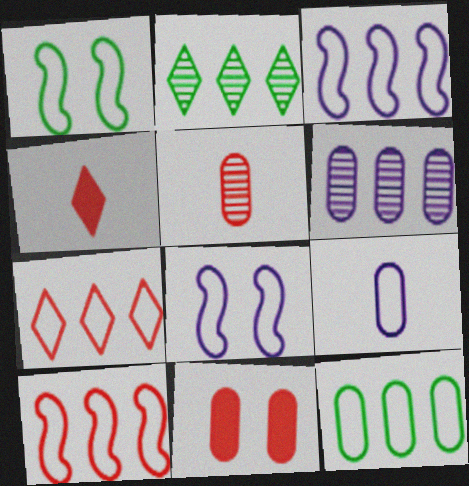[[1, 4, 6], 
[1, 7, 9], 
[3, 7, 12]]